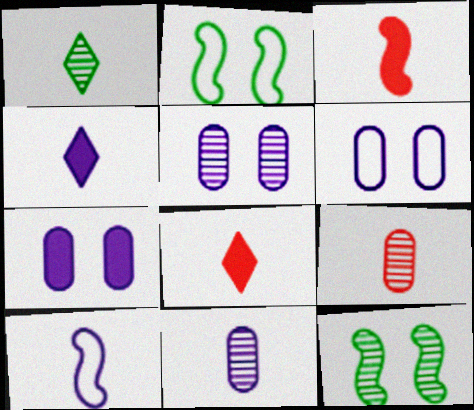[[4, 10, 11], 
[5, 6, 7]]